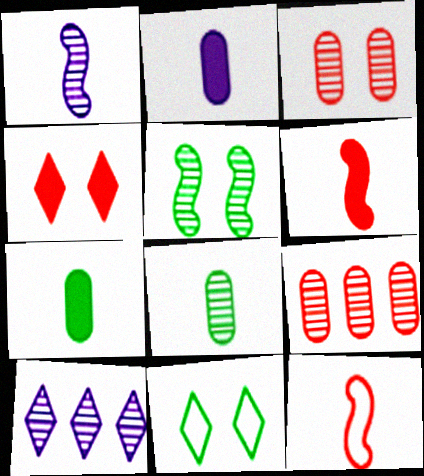[[4, 9, 12]]